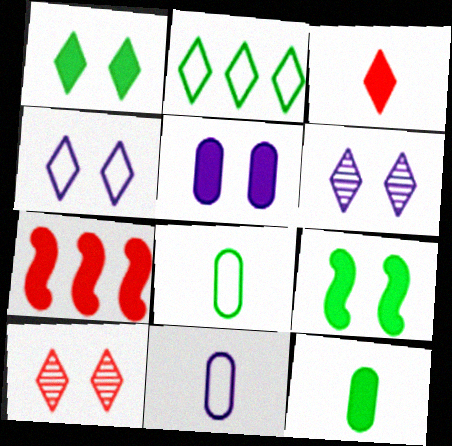[[1, 4, 10], 
[2, 3, 6], 
[6, 7, 8]]